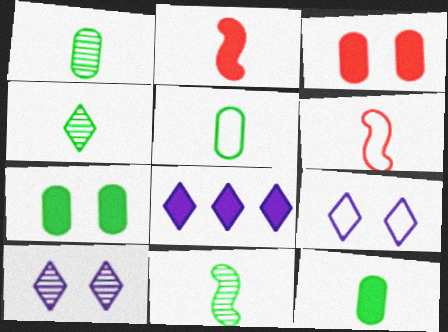[[1, 4, 11], 
[1, 5, 12], 
[2, 7, 8]]